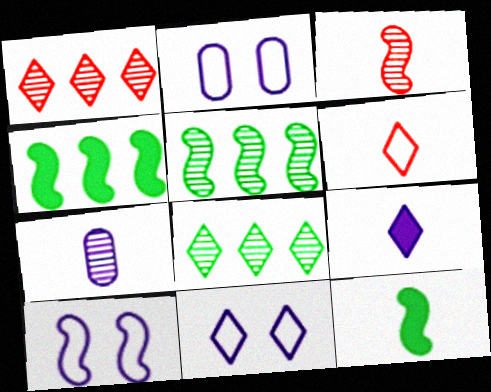[[1, 2, 12], 
[2, 10, 11], 
[3, 4, 10], 
[6, 7, 12]]